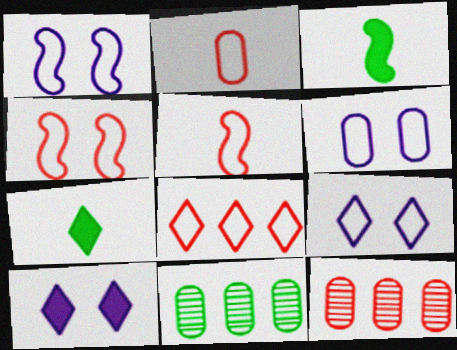[[1, 6, 9], 
[1, 7, 12], 
[2, 4, 8], 
[3, 9, 12], 
[5, 10, 11]]